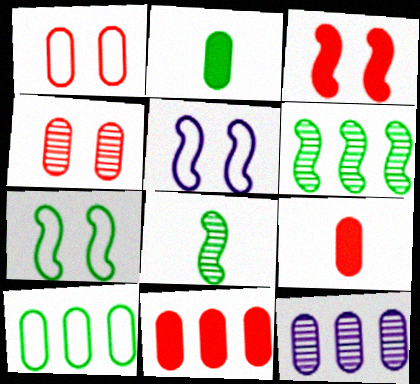[[1, 2, 12], 
[10, 11, 12]]